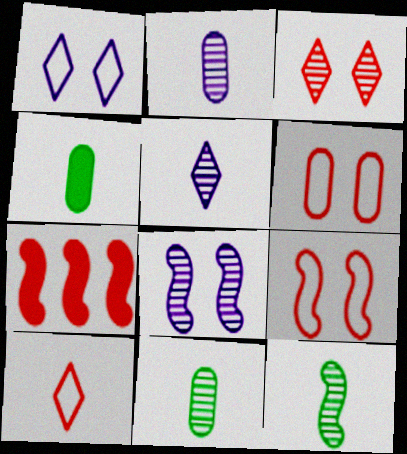[[1, 7, 11]]